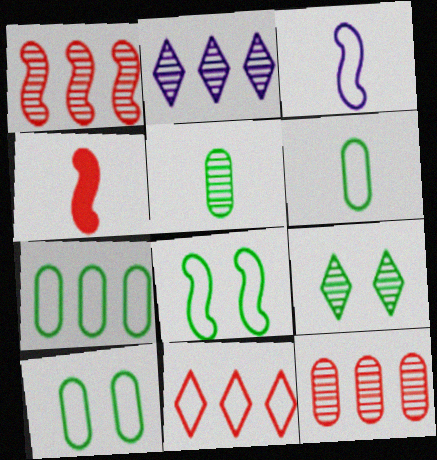[[2, 4, 10], 
[3, 10, 11], 
[6, 7, 10]]